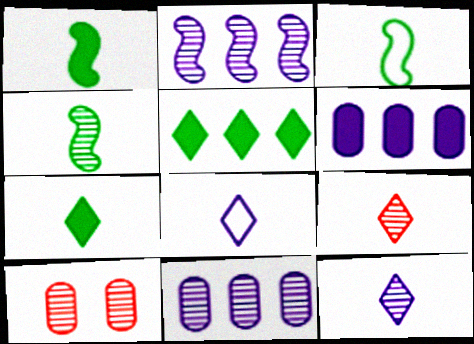[[1, 3, 4], 
[7, 8, 9]]